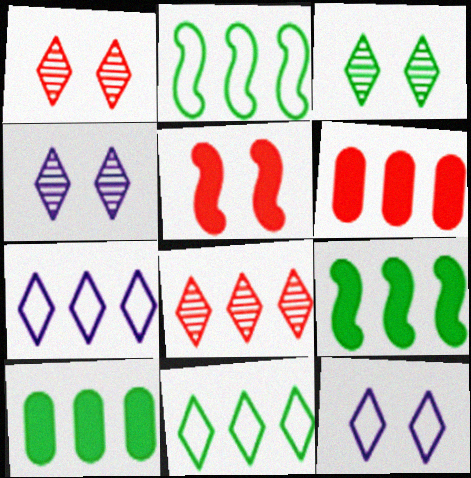[[1, 3, 4]]